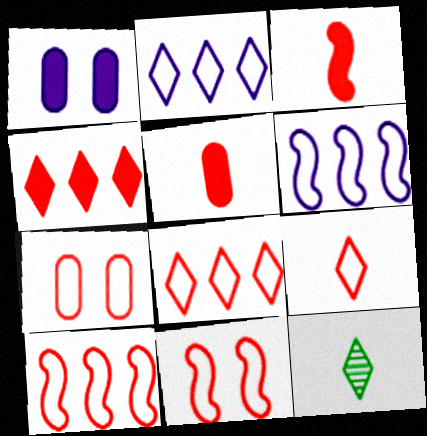[[1, 10, 12], 
[7, 9, 10]]